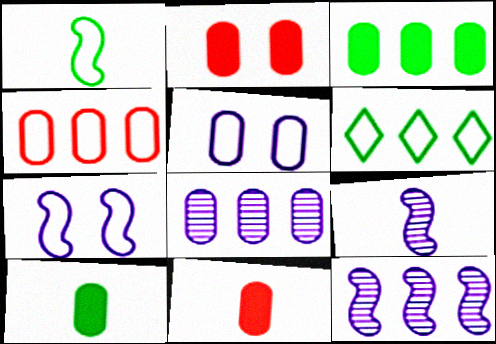[[2, 6, 9], 
[3, 4, 8]]